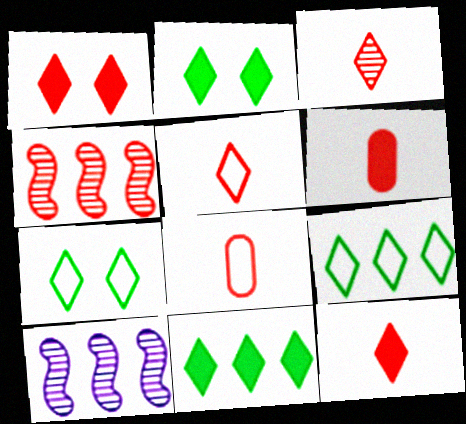[[1, 4, 8], 
[2, 8, 10], 
[3, 5, 12], 
[6, 7, 10]]